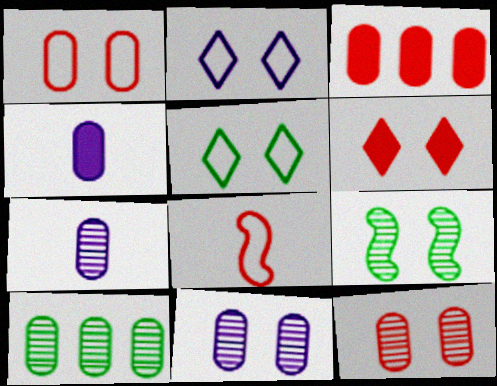[[1, 4, 10], 
[7, 10, 12]]